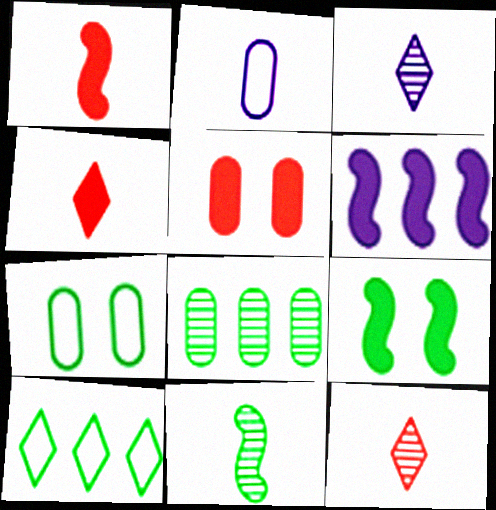[[1, 6, 9], 
[2, 4, 11], 
[2, 5, 8], 
[6, 7, 12]]